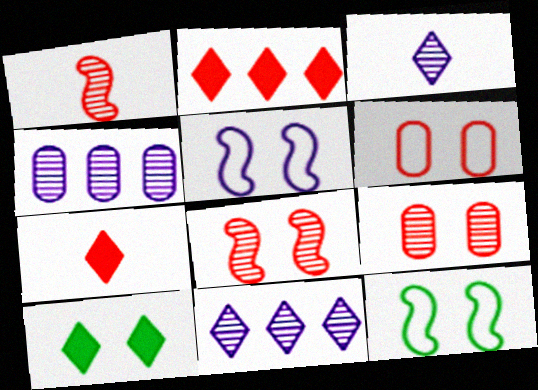[[1, 2, 6], 
[4, 7, 12], 
[5, 9, 10]]